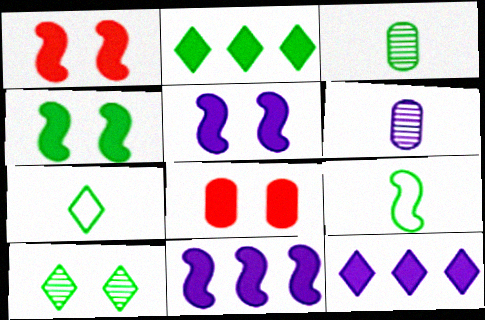[[1, 4, 5], 
[2, 7, 10]]